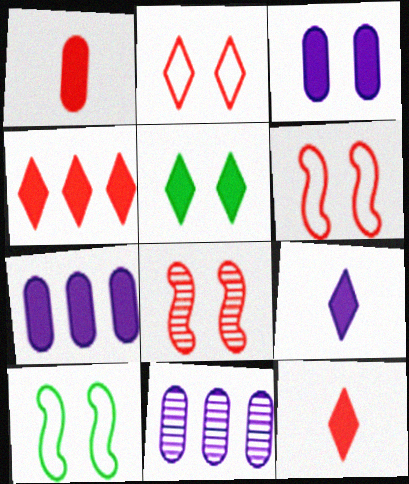[[4, 5, 9], 
[10, 11, 12]]